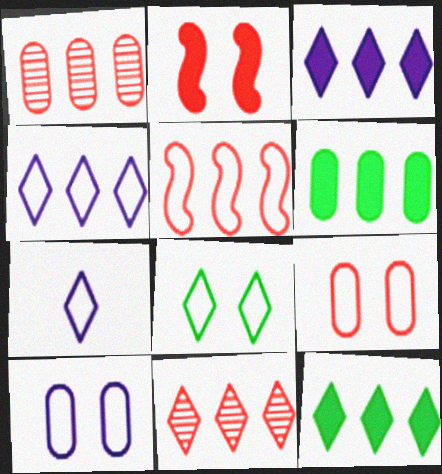[[4, 11, 12]]